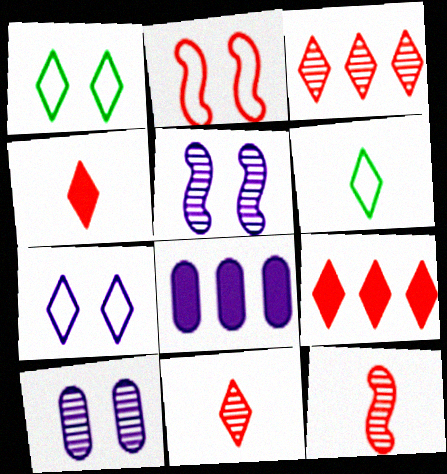[[1, 8, 12]]